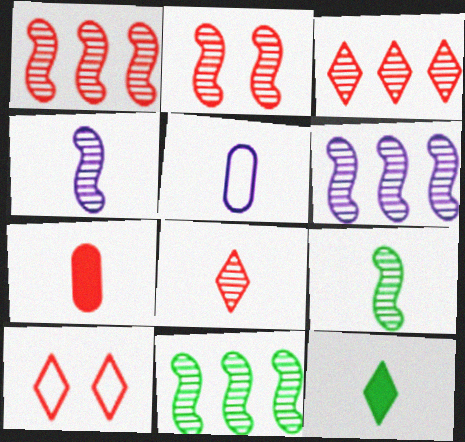[[1, 6, 11], 
[1, 7, 10], 
[2, 4, 11], 
[2, 6, 9]]